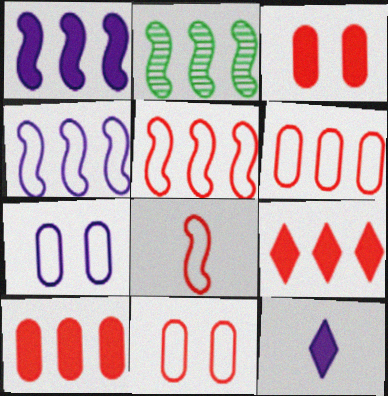[[1, 2, 5], 
[2, 11, 12]]